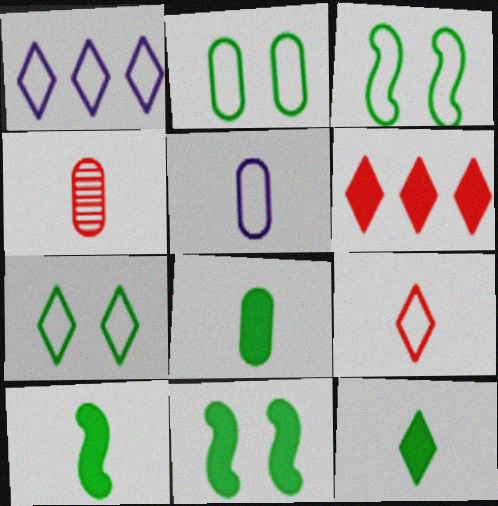[[1, 4, 11], 
[1, 7, 9], 
[2, 3, 7], 
[4, 5, 8], 
[8, 10, 12]]